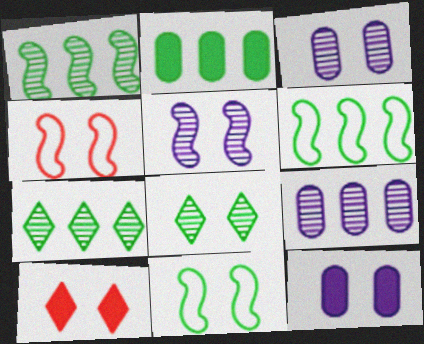[[2, 6, 7], 
[3, 10, 11], 
[4, 8, 12]]